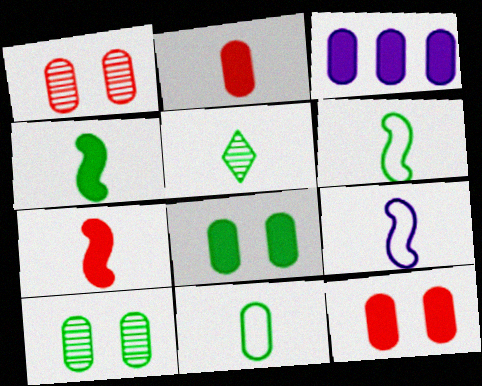[[1, 3, 11], 
[2, 3, 8], 
[2, 5, 9], 
[4, 5, 11]]